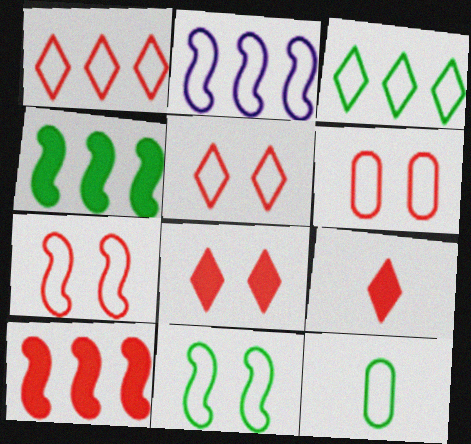[[2, 5, 12], 
[3, 11, 12], 
[5, 6, 7]]